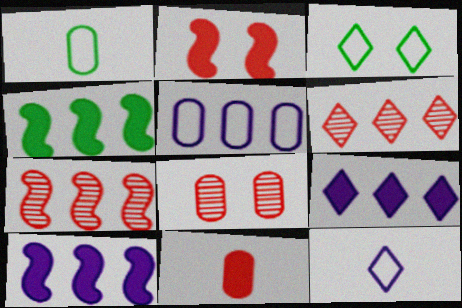[[4, 5, 6], 
[4, 8, 12]]